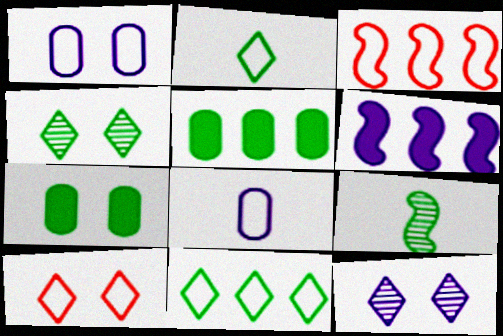[[1, 2, 3], 
[6, 8, 12], 
[7, 9, 11]]